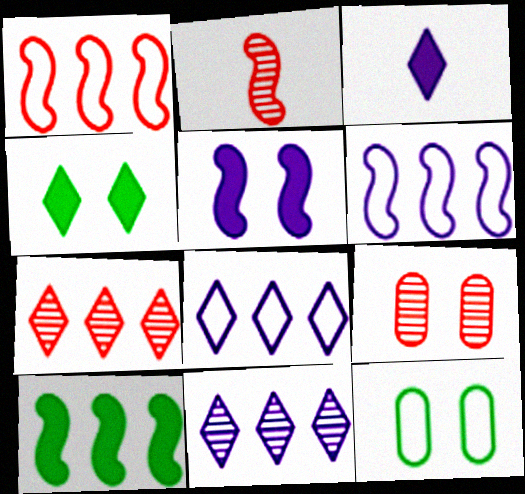[[2, 7, 9]]